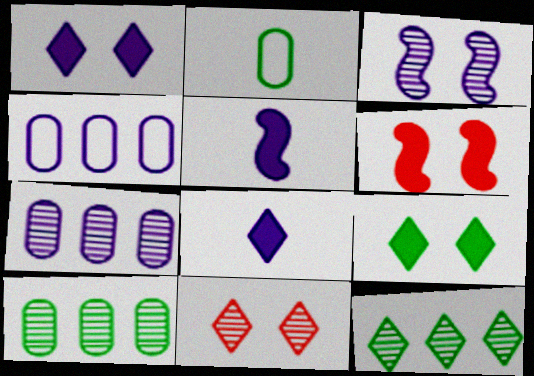[[3, 4, 8]]